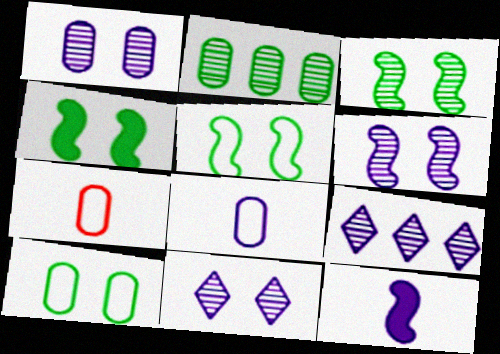[[1, 6, 11], 
[3, 4, 5], 
[4, 7, 9]]